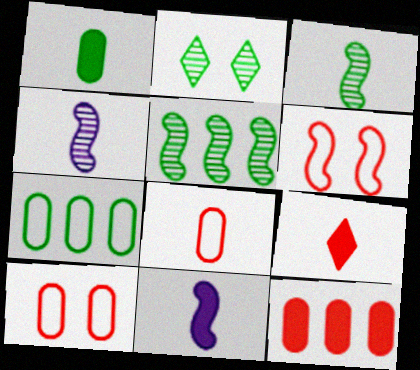[[1, 9, 11], 
[5, 6, 11]]